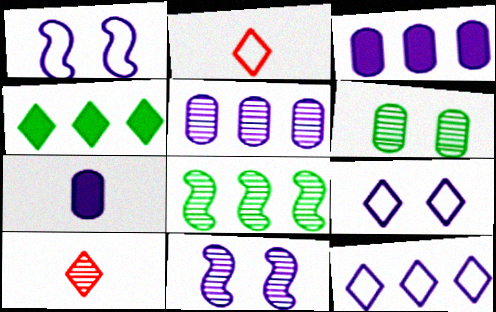[[4, 9, 10], 
[7, 11, 12]]